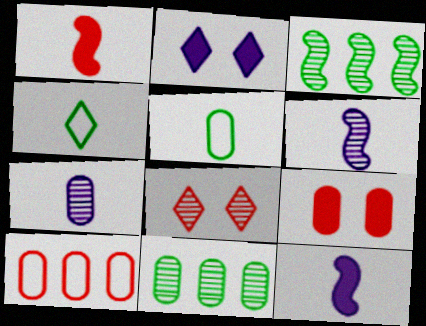[[1, 4, 7], 
[1, 8, 10], 
[3, 7, 8], 
[6, 8, 11]]